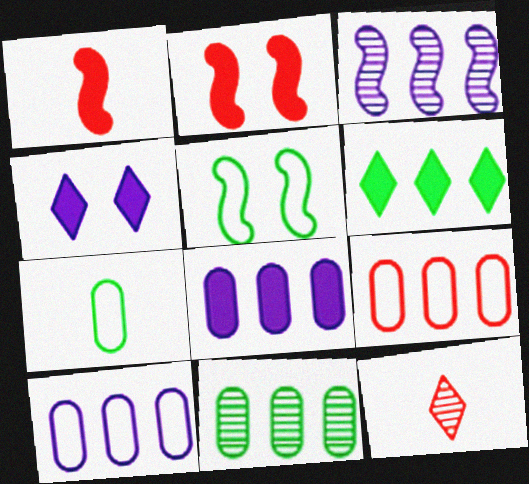[[1, 3, 5], 
[2, 9, 12], 
[3, 6, 9], 
[5, 8, 12], 
[8, 9, 11]]